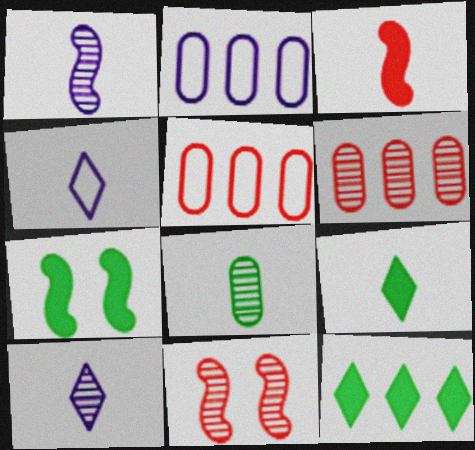[[2, 9, 11], 
[3, 4, 8], 
[4, 6, 7], 
[5, 7, 10]]